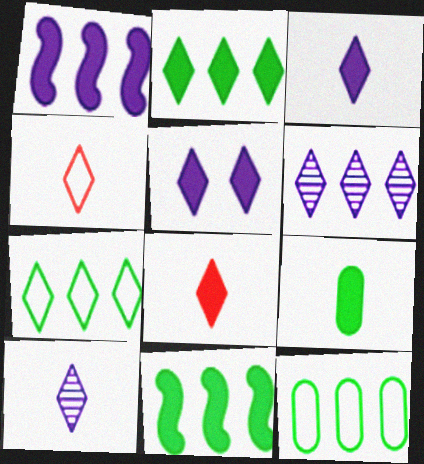[[2, 5, 8]]